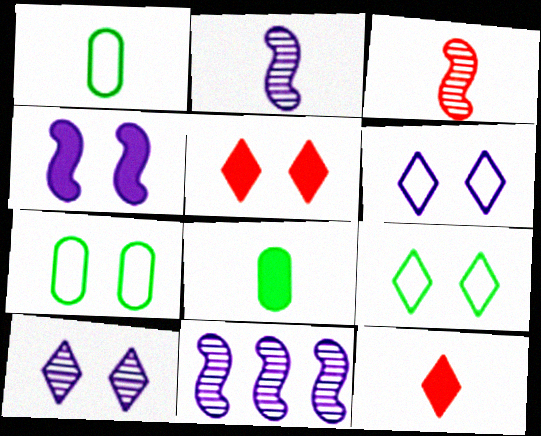[[1, 2, 12], 
[1, 5, 11], 
[5, 9, 10], 
[7, 11, 12]]